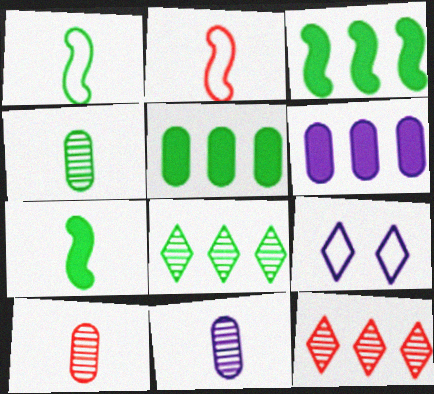[[3, 9, 10], 
[4, 10, 11]]